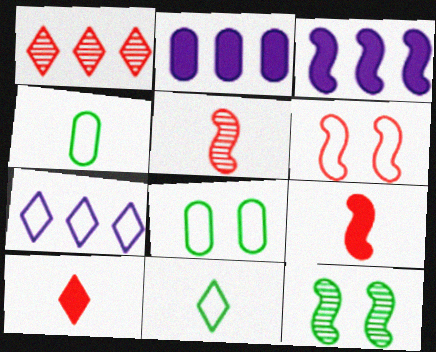[[4, 6, 7]]